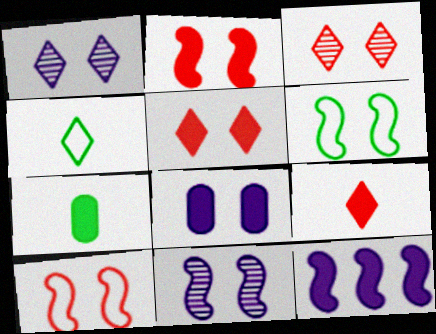[[2, 6, 11], 
[3, 6, 8], 
[5, 7, 12]]